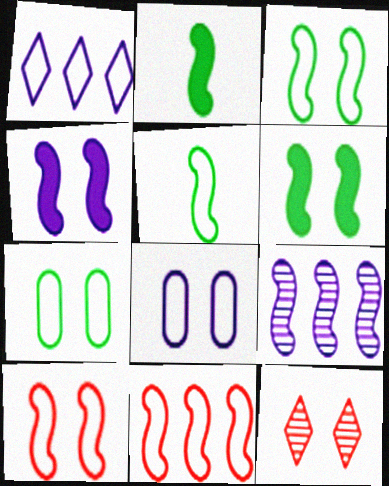[[2, 9, 10], 
[4, 7, 12], 
[6, 8, 12]]